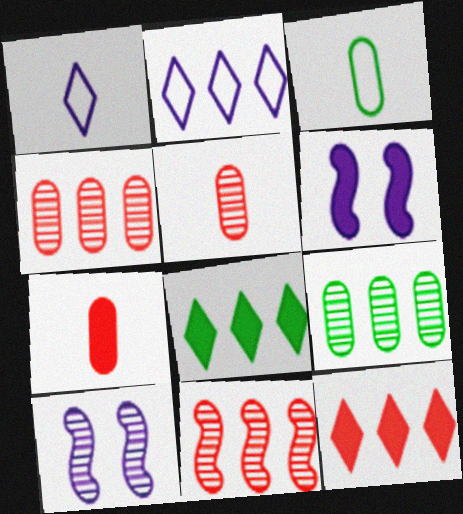[[3, 10, 12], 
[6, 7, 8]]